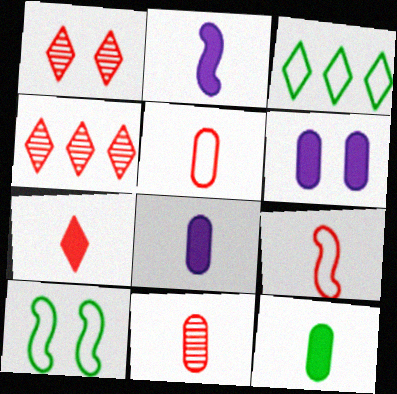[[1, 6, 10], 
[2, 7, 12], 
[4, 8, 10], 
[7, 9, 11]]